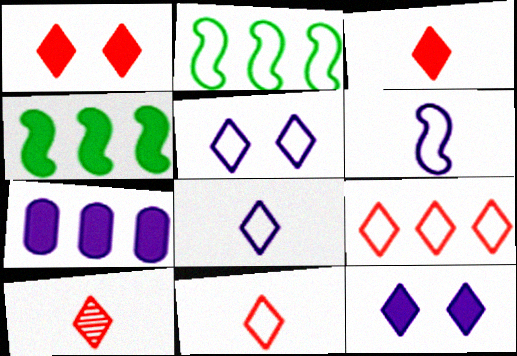[[1, 9, 10], 
[3, 10, 11]]